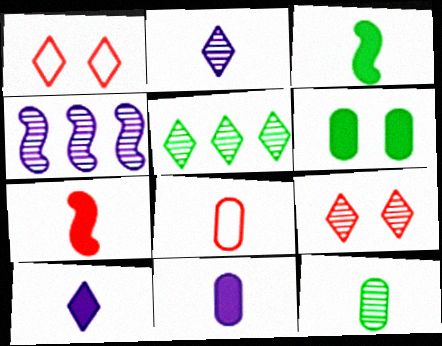[[1, 5, 10], 
[2, 3, 8], 
[2, 5, 9], 
[4, 9, 12], 
[8, 11, 12]]